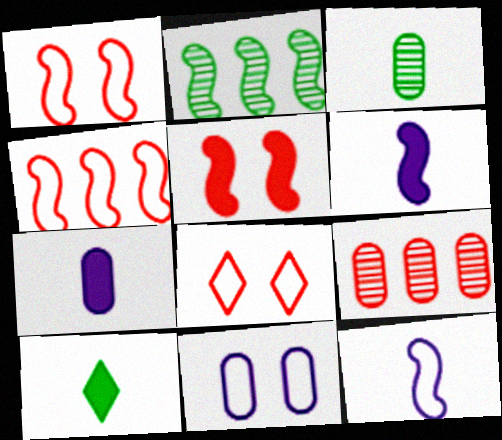[[1, 2, 6], 
[2, 5, 12], 
[2, 7, 8]]